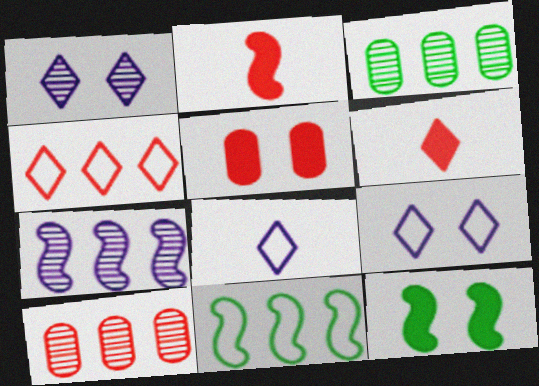[[2, 3, 9], 
[8, 10, 12]]